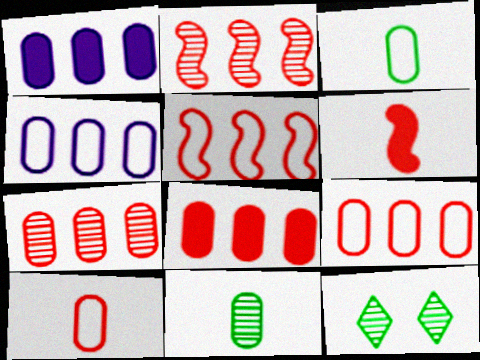[[4, 6, 12], 
[7, 8, 9]]